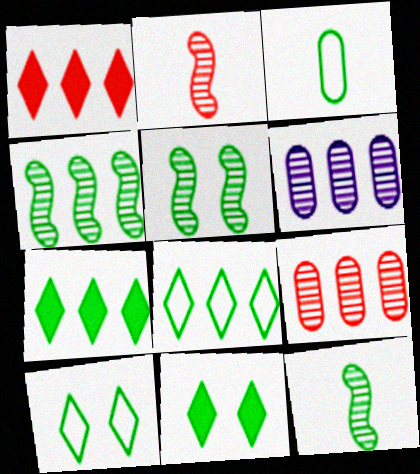[[3, 4, 11], 
[3, 5, 7], 
[4, 5, 12]]